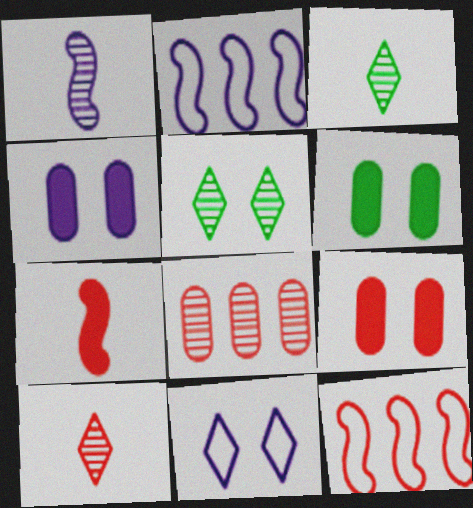[[1, 5, 8], 
[2, 3, 9], 
[2, 6, 10], 
[3, 4, 12], 
[4, 6, 9], 
[9, 10, 12]]